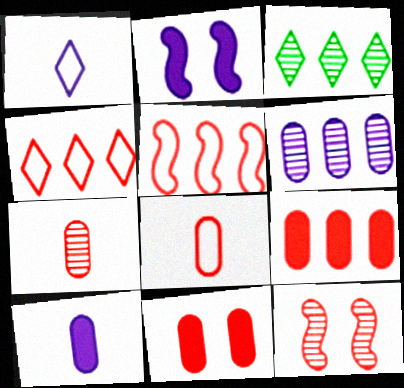[[1, 2, 6], 
[2, 3, 8]]